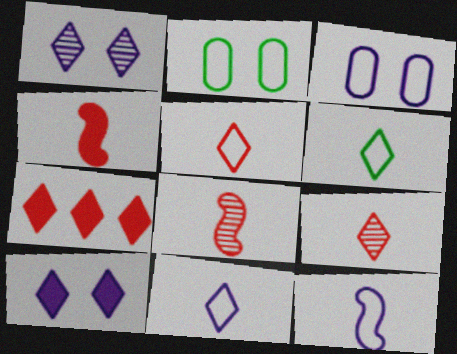[[1, 6, 7], 
[5, 6, 11]]